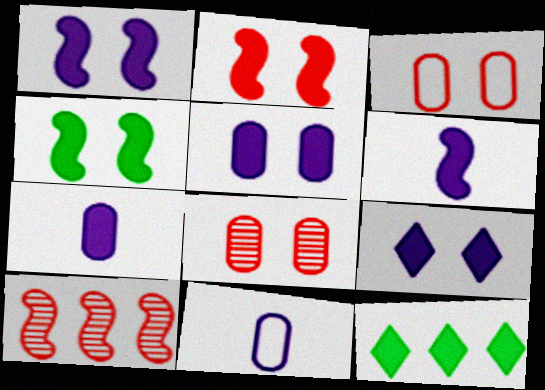[[1, 2, 4], 
[1, 5, 9], 
[2, 7, 12]]